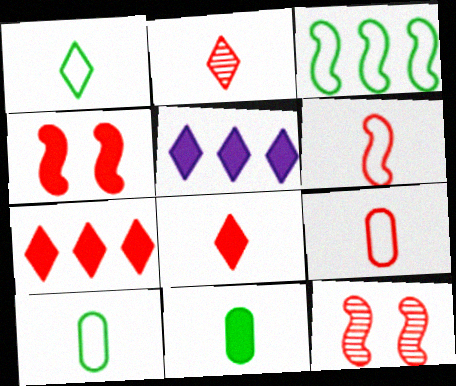[[4, 5, 11], 
[5, 10, 12], 
[7, 9, 12]]